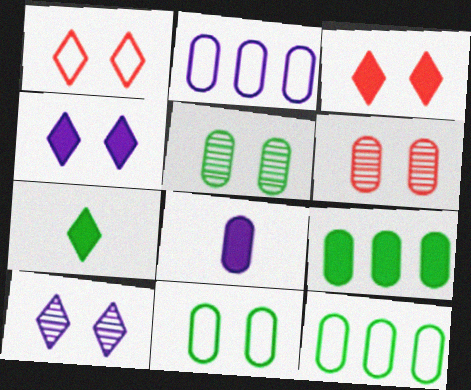[[6, 8, 12]]